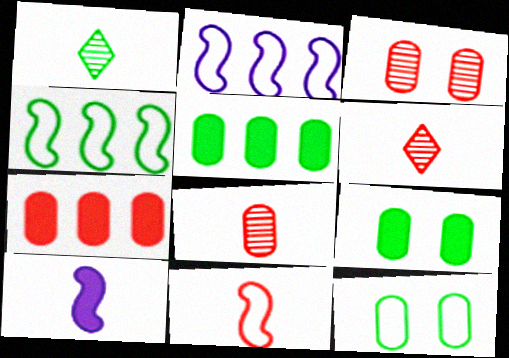[[1, 4, 9], 
[2, 6, 9]]